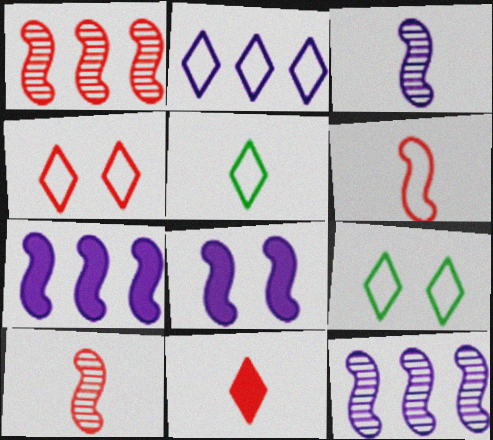[[2, 4, 5]]